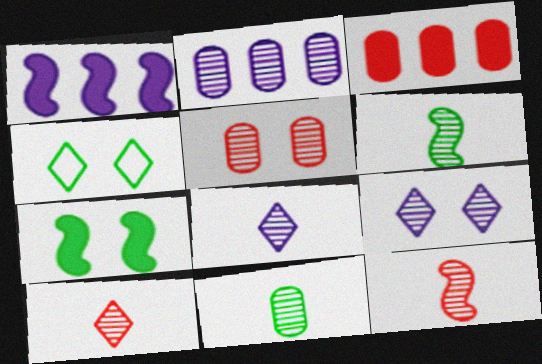[[2, 5, 11], 
[8, 11, 12]]